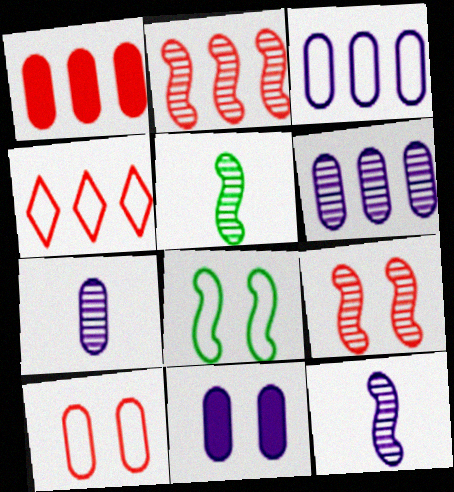[[1, 2, 4], 
[3, 7, 11], 
[4, 5, 11]]